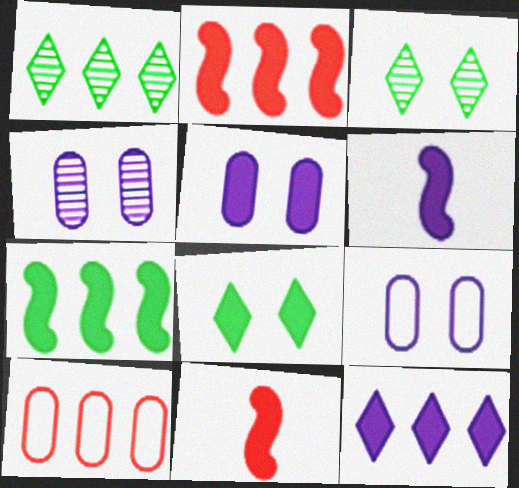[[1, 9, 11], 
[3, 6, 10], 
[4, 5, 9], 
[5, 6, 12]]